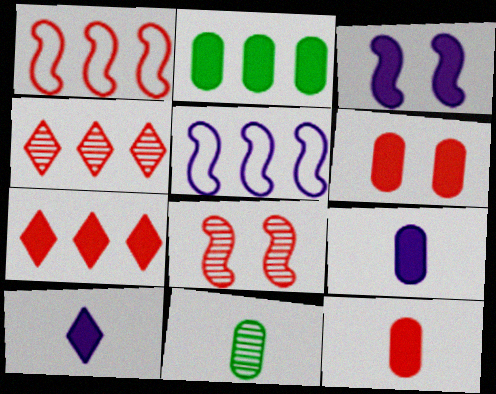[[2, 4, 5], 
[2, 6, 9]]